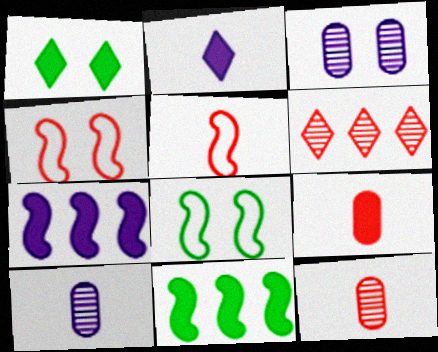[[1, 3, 4], 
[1, 7, 9], 
[4, 6, 9]]